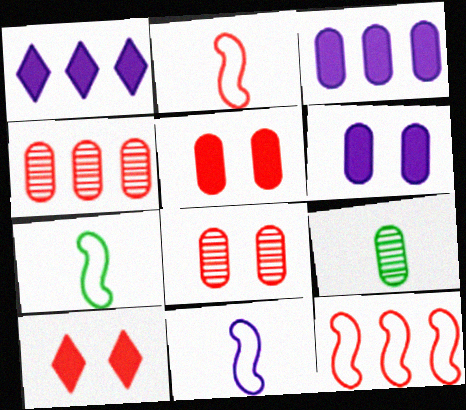[[1, 7, 8], 
[2, 4, 10], 
[2, 7, 11]]